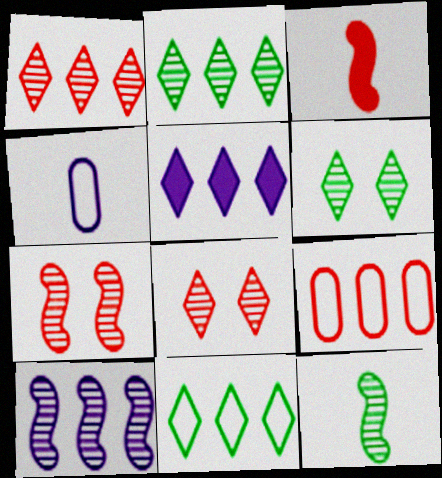[[1, 5, 11], 
[3, 8, 9], 
[7, 10, 12]]